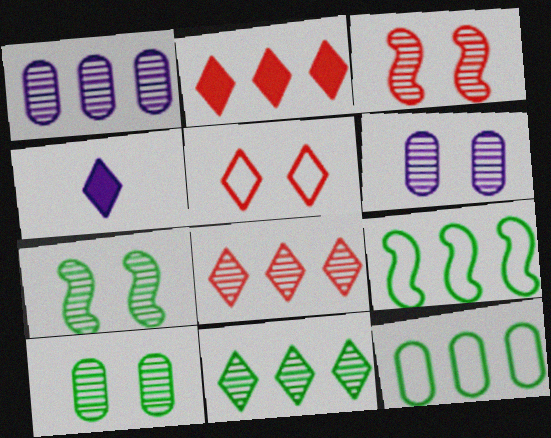[[1, 2, 9], 
[3, 4, 12], 
[4, 5, 11]]